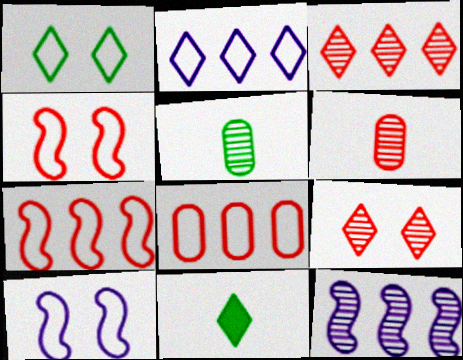[[2, 9, 11], 
[5, 9, 12]]